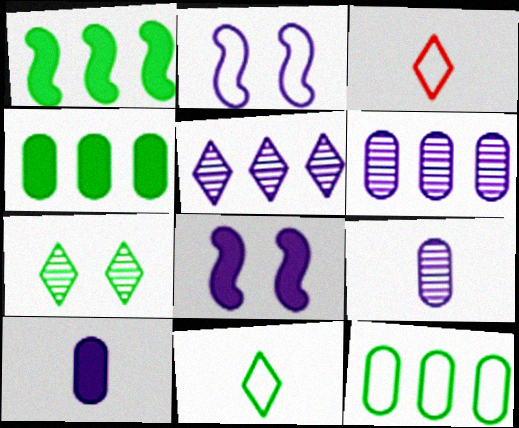[[2, 3, 12], 
[2, 5, 10]]